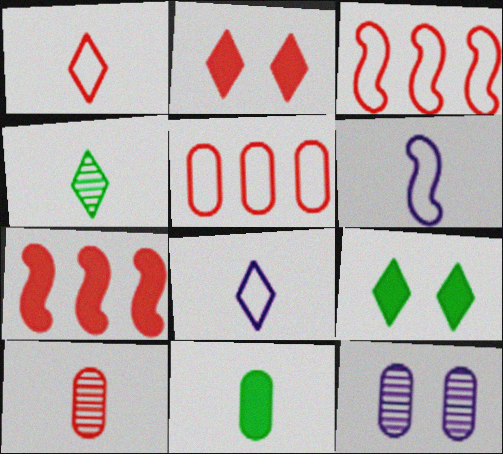[[2, 3, 10], 
[5, 11, 12]]